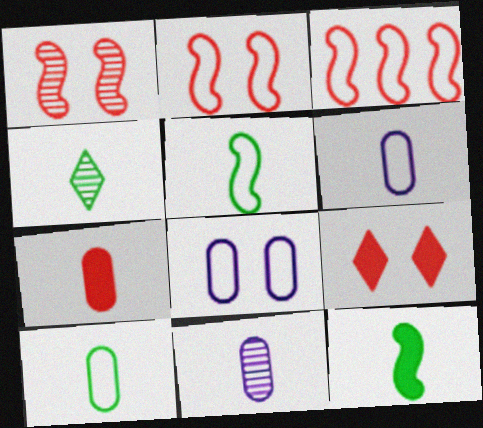[[4, 10, 12], 
[7, 10, 11]]